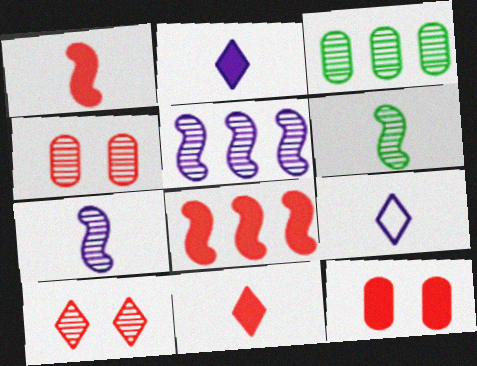[[3, 7, 10], 
[8, 11, 12]]